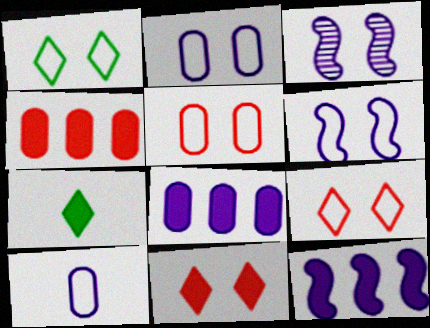[[1, 5, 6]]